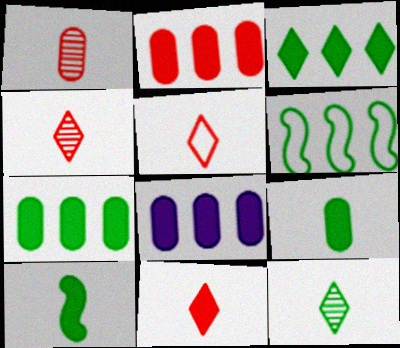[[2, 7, 8], 
[4, 5, 11]]